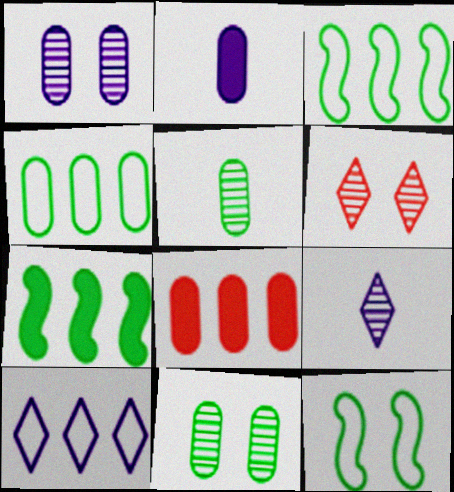[[2, 3, 6], 
[8, 9, 12]]